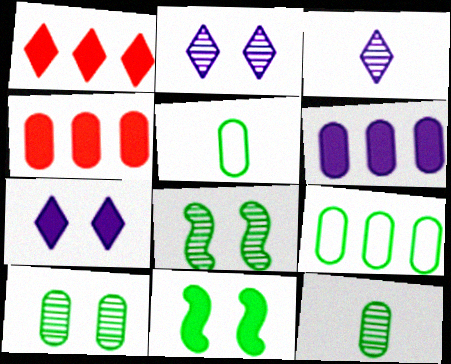[]